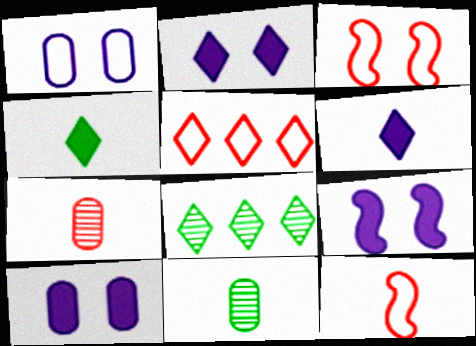[[2, 9, 10], 
[5, 9, 11], 
[6, 11, 12], 
[8, 10, 12]]